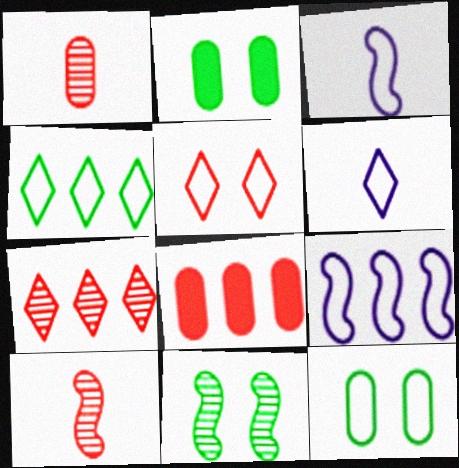[[2, 3, 7], 
[4, 5, 6], 
[5, 8, 10], 
[6, 8, 11]]